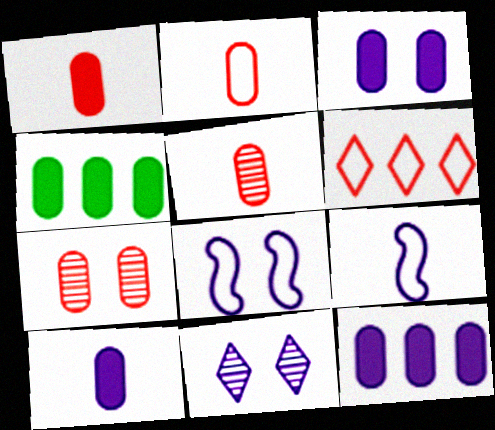[[1, 2, 5], 
[1, 3, 4], 
[3, 8, 11], 
[3, 10, 12], 
[9, 11, 12]]